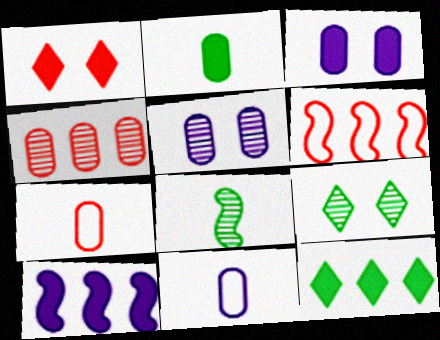[[1, 2, 10], 
[7, 9, 10]]